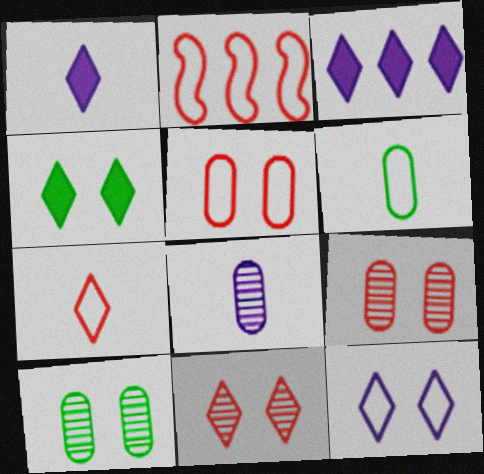[[1, 2, 10], 
[2, 4, 8], 
[2, 5, 7], 
[2, 6, 12], 
[4, 11, 12]]